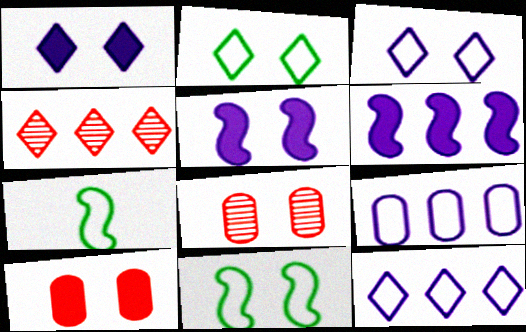[[1, 8, 11], 
[2, 5, 8]]